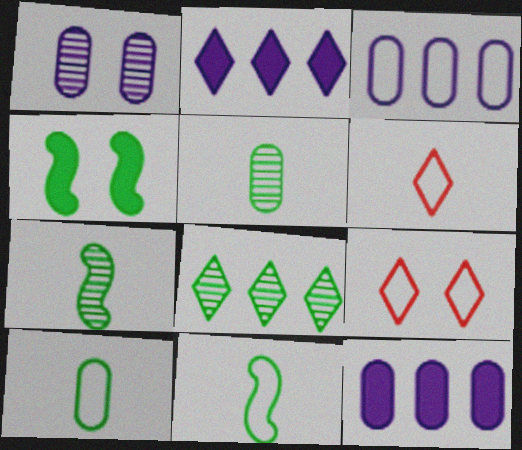[[1, 4, 9], 
[3, 9, 11], 
[4, 8, 10], 
[7, 9, 12]]